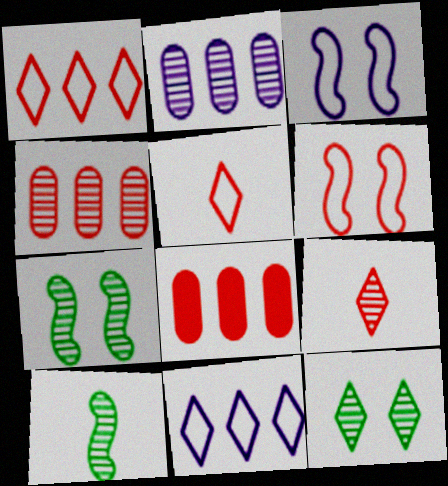[[2, 7, 9], 
[6, 8, 9]]